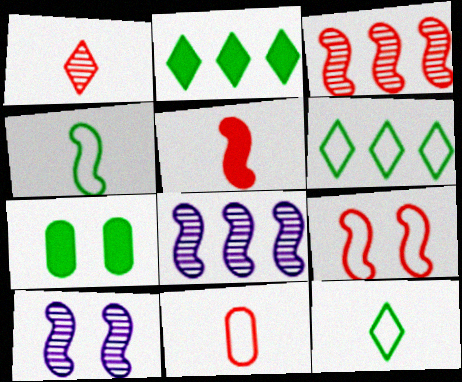[[1, 5, 11], 
[2, 10, 11], 
[3, 5, 9]]